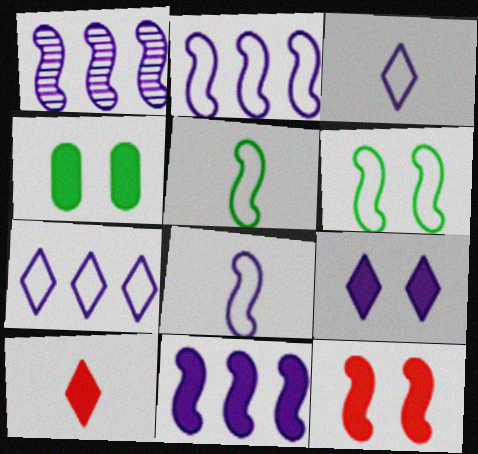[[1, 2, 11], 
[1, 5, 12], 
[4, 9, 12], 
[4, 10, 11]]